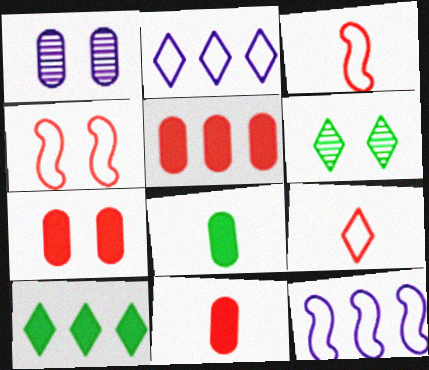[[1, 3, 10], 
[5, 7, 11], 
[6, 11, 12]]